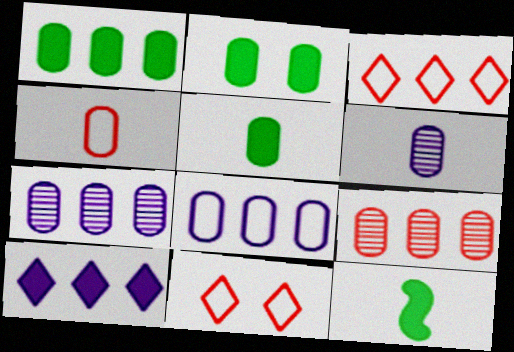[[1, 2, 5], 
[1, 8, 9], 
[2, 4, 7], 
[4, 5, 6], 
[7, 11, 12]]